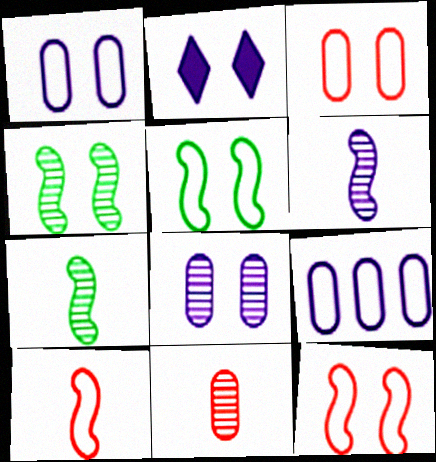[[2, 3, 4], 
[2, 6, 9]]